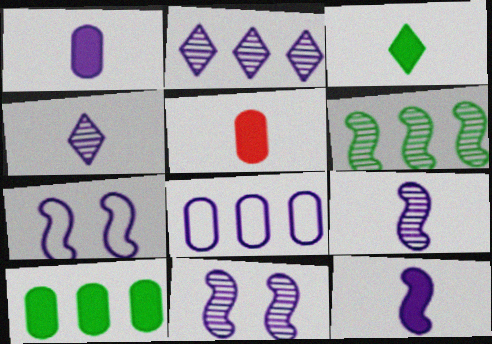[[1, 2, 7], 
[3, 5, 12]]